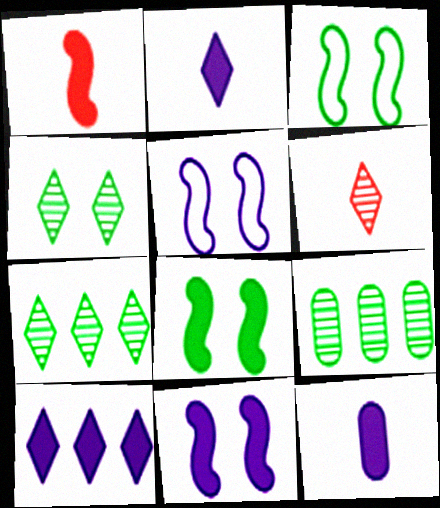[[10, 11, 12]]